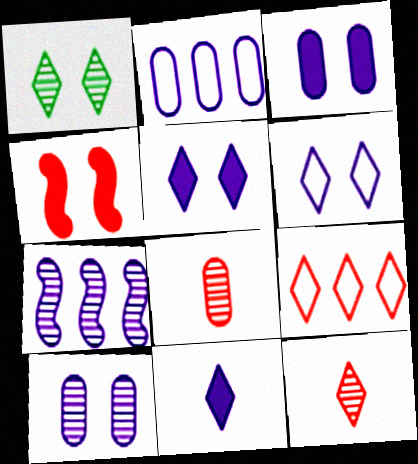[[1, 7, 8], 
[1, 9, 11], 
[4, 8, 9]]